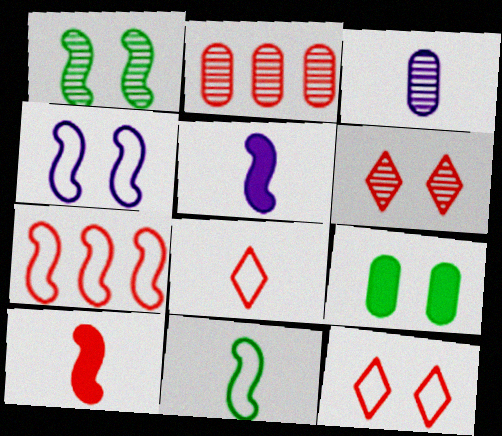[[1, 5, 7], 
[2, 10, 12], 
[4, 6, 9], 
[4, 7, 11]]